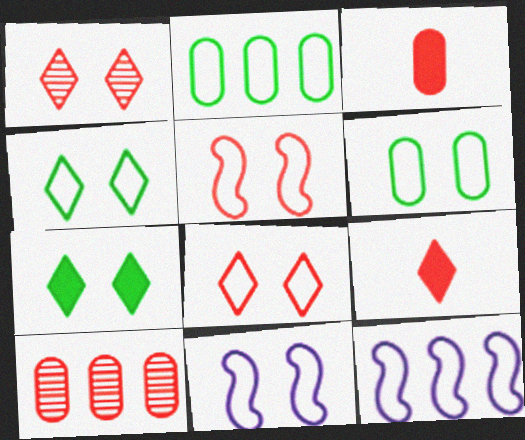[[5, 9, 10], 
[6, 8, 11]]